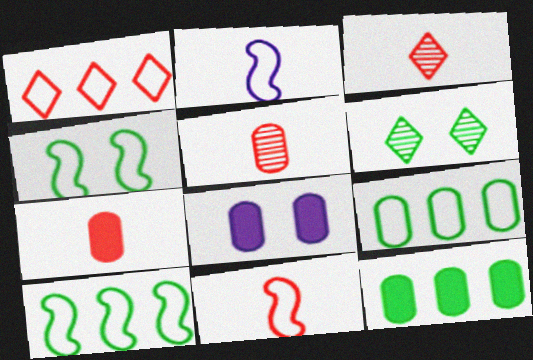[[3, 7, 11], 
[3, 8, 10], 
[5, 8, 9], 
[7, 8, 12]]